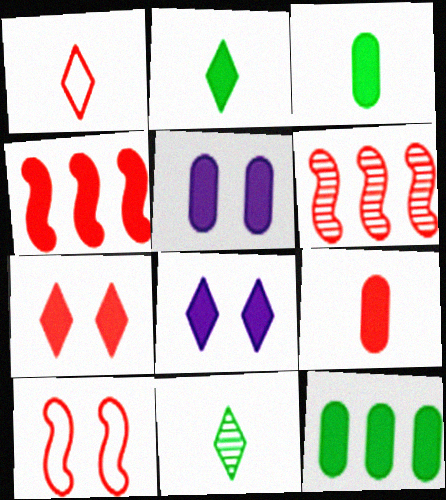[[2, 4, 5], 
[3, 4, 8], 
[4, 7, 9], 
[5, 9, 12]]